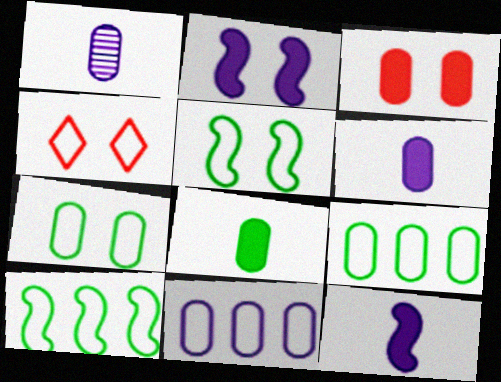[[1, 3, 9]]